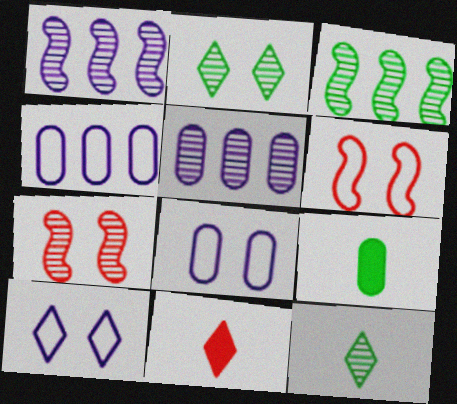[[3, 8, 11], 
[5, 7, 12]]